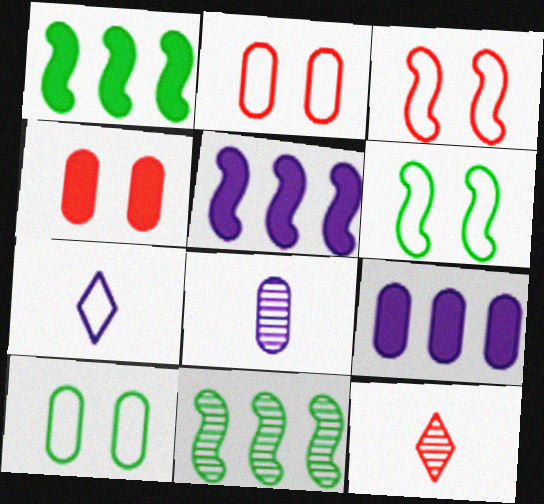[[4, 7, 11], 
[5, 10, 12], 
[6, 9, 12]]